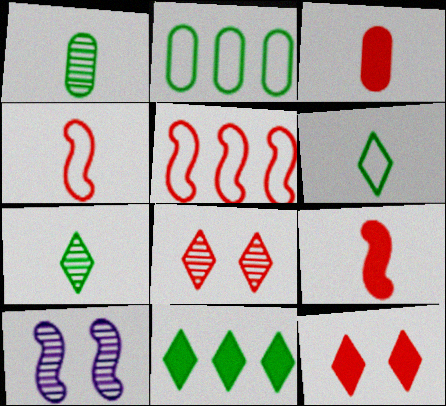[[3, 5, 8]]